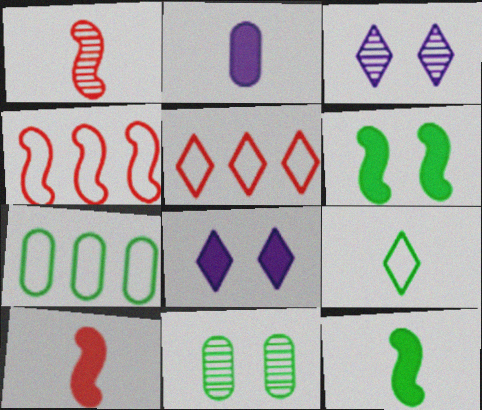[[1, 2, 9], 
[1, 7, 8], 
[3, 7, 10]]